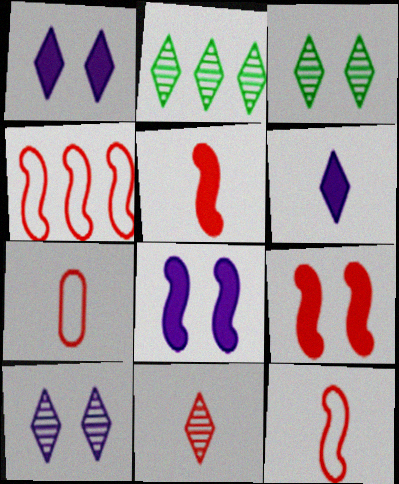[[2, 7, 8], 
[2, 10, 11], 
[5, 7, 11]]